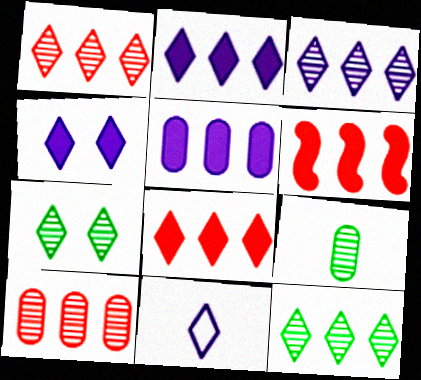[[1, 3, 12], 
[3, 4, 11], 
[7, 8, 11]]